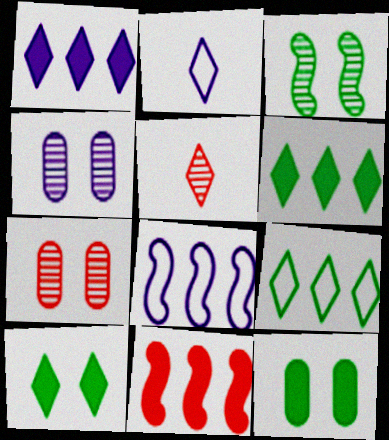[[5, 8, 12]]